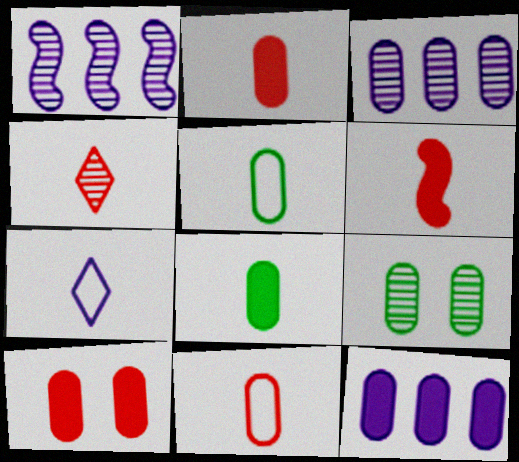[[1, 4, 9], 
[3, 5, 10], 
[4, 6, 11], 
[8, 10, 12], 
[9, 11, 12]]